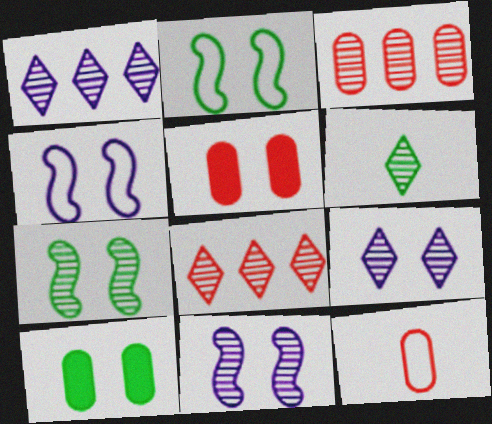[[2, 5, 9], 
[3, 5, 12], 
[3, 6, 11], 
[6, 8, 9]]